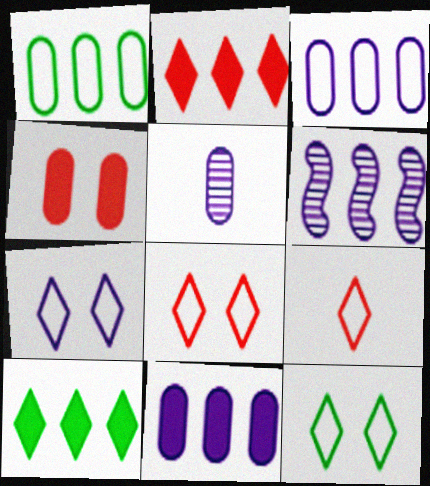[[1, 2, 6], 
[1, 4, 5], 
[7, 8, 12]]